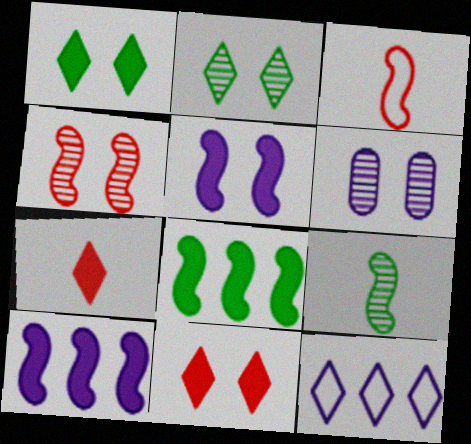[[2, 4, 6], 
[2, 7, 12]]